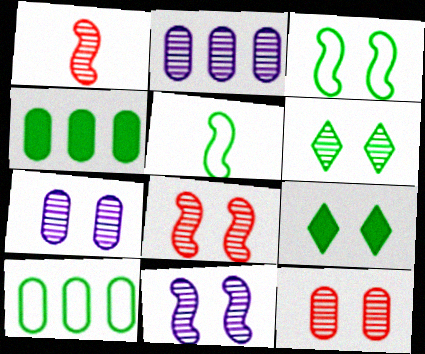[[1, 2, 6], 
[4, 5, 6], 
[6, 7, 8], 
[6, 11, 12]]